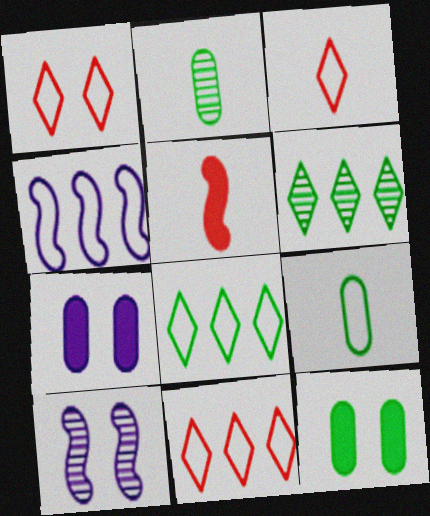[[1, 3, 11], 
[1, 4, 9], 
[1, 10, 12]]